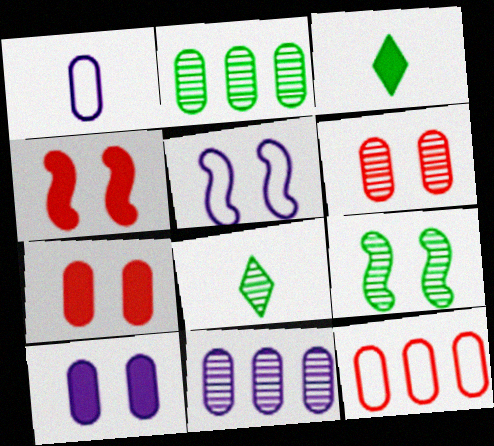[[1, 2, 7], 
[1, 10, 11], 
[2, 8, 9], 
[4, 5, 9]]